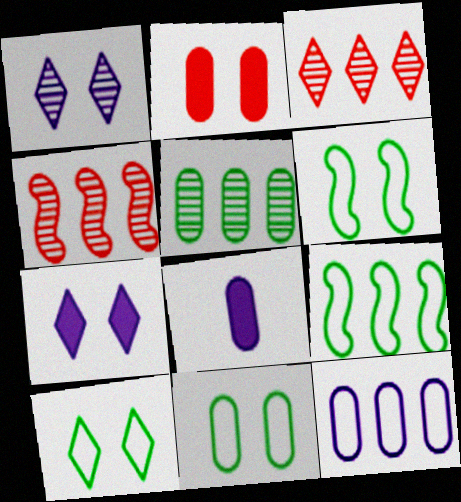[[1, 2, 6], 
[3, 6, 8], 
[4, 8, 10], 
[6, 10, 11]]